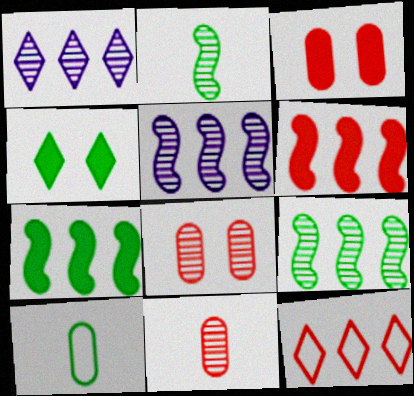[[1, 2, 8], 
[4, 9, 10]]